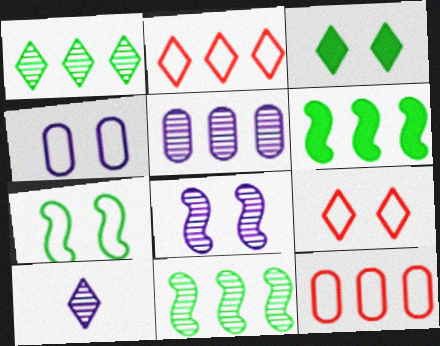[[2, 3, 10], 
[2, 5, 6], 
[4, 7, 9], 
[5, 8, 10]]